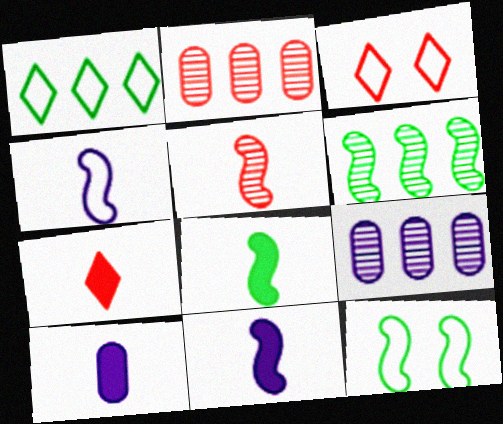[[3, 6, 10], 
[3, 8, 9], 
[4, 5, 8], 
[6, 8, 12], 
[7, 8, 10], 
[7, 9, 12]]